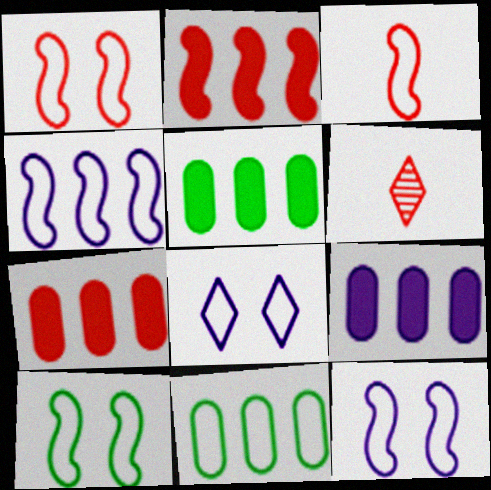[[1, 6, 7], 
[1, 10, 12], 
[3, 4, 10], 
[3, 8, 11], 
[5, 6, 12], 
[5, 7, 9], 
[6, 9, 10]]